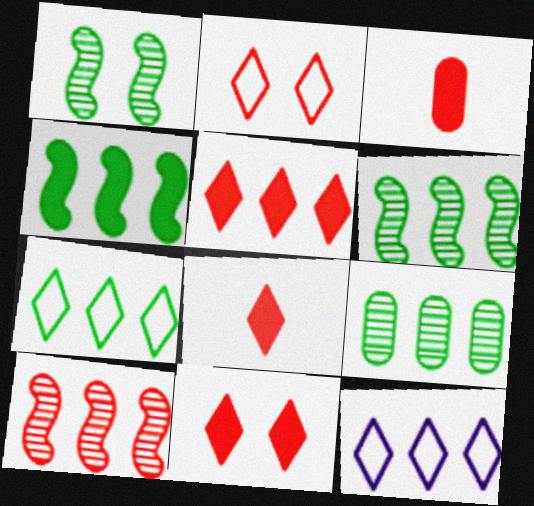[[1, 3, 12], 
[2, 3, 10], 
[4, 7, 9], 
[5, 8, 11]]